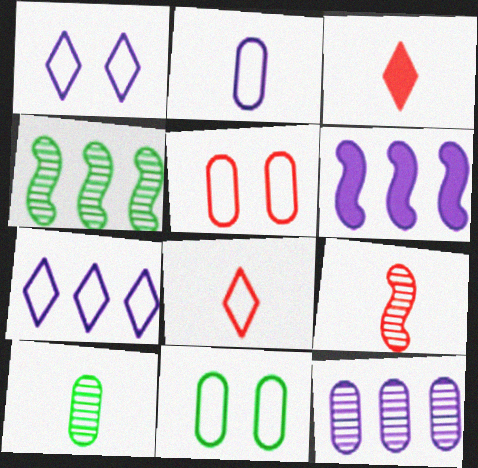[[6, 7, 12]]